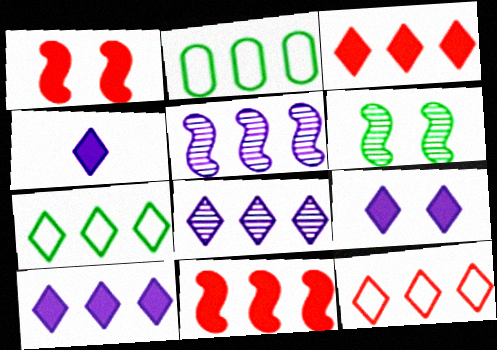[[2, 3, 5], 
[2, 8, 11], 
[3, 7, 8], 
[4, 9, 10]]